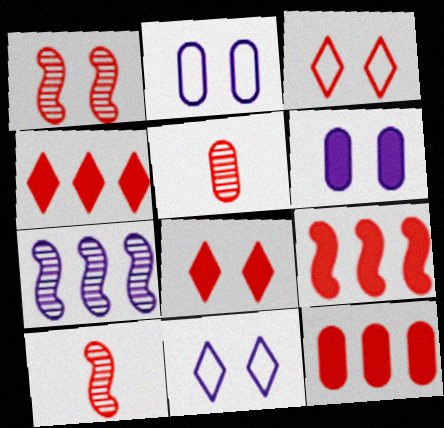[[3, 5, 9], 
[3, 10, 12], 
[4, 9, 12]]